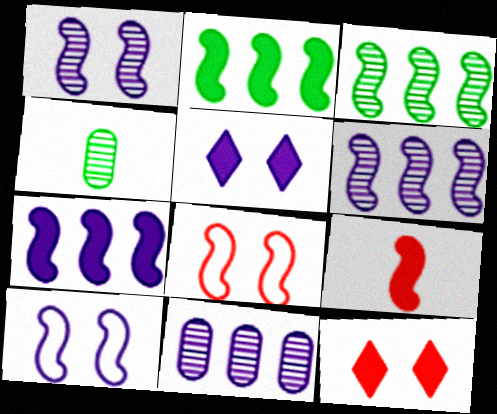[[3, 9, 10]]